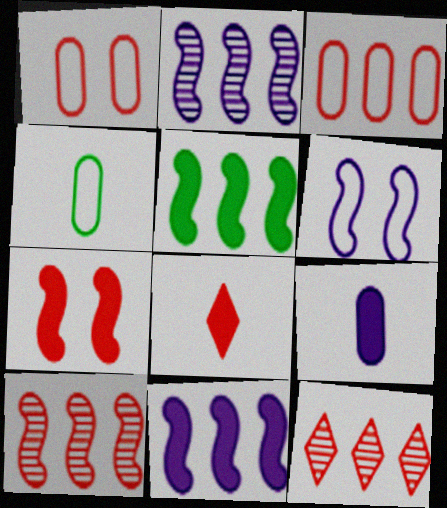[[1, 8, 10]]